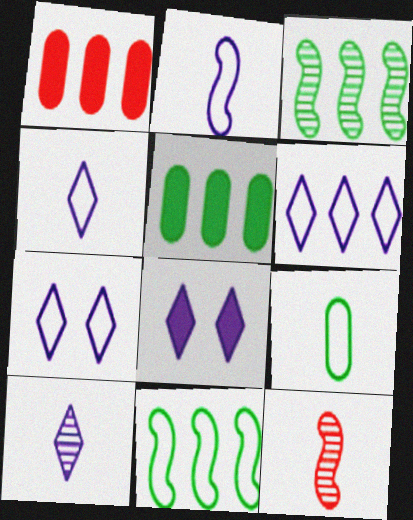[[1, 3, 6], 
[4, 6, 7], 
[5, 7, 12], 
[6, 8, 10]]